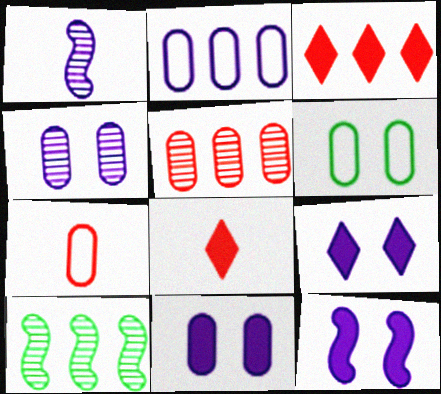[[1, 2, 9], 
[1, 3, 6], 
[2, 3, 10], 
[2, 6, 7], 
[7, 9, 10], 
[9, 11, 12]]